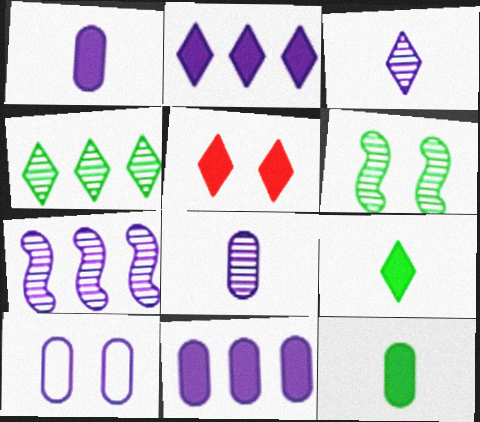[[2, 5, 9], 
[5, 6, 10], 
[8, 10, 11]]